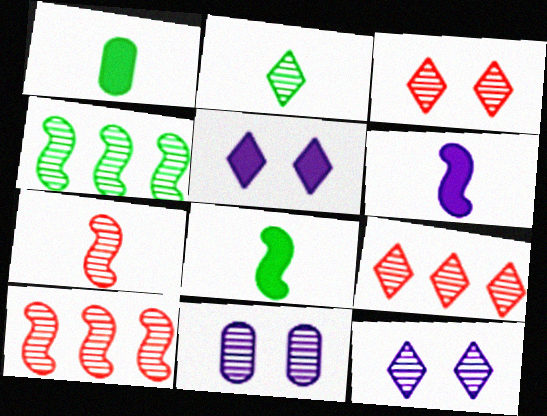[[2, 9, 12], 
[2, 10, 11]]